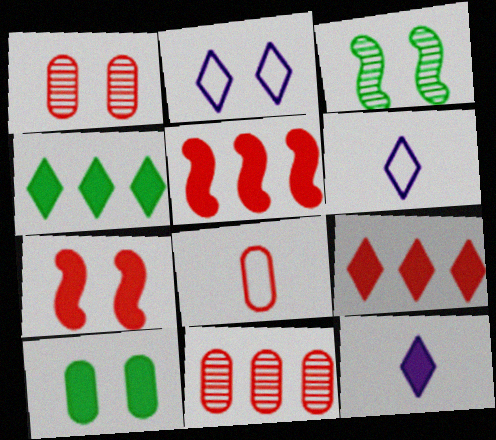[[5, 10, 12]]